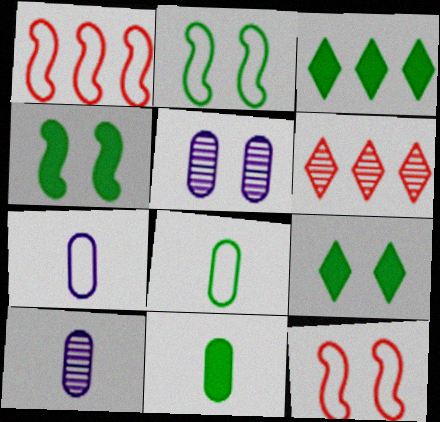[[1, 9, 10], 
[3, 4, 11], 
[3, 10, 12], 
[4, 6, 7], 
[5, 9, 12]]